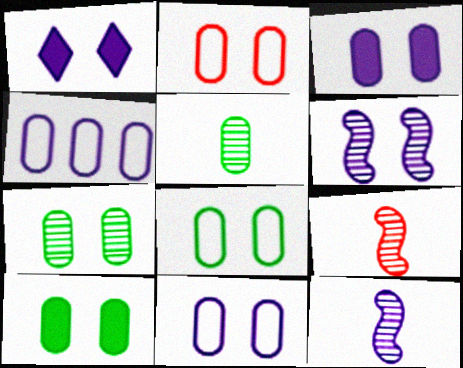[[1, 4, 12], 
[1, 6, 11], 
[2, 3, 7], 
[2, 8, 11], 
[7, 8, 10]]